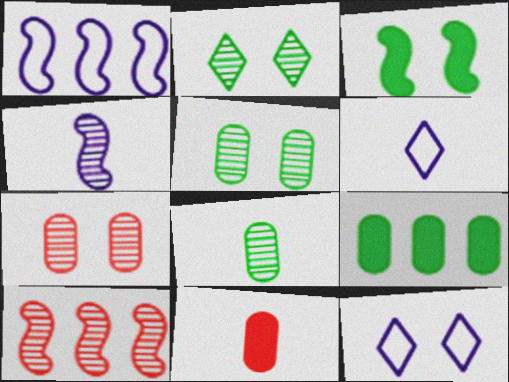[[1, 2, 11], 
[3, 7, 12]]